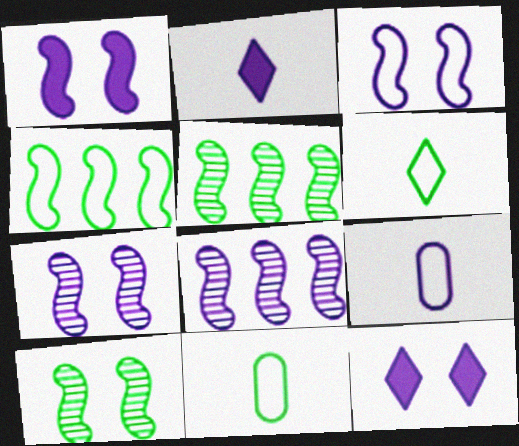[[1, 3, 7], 
[8, 9, 12]]